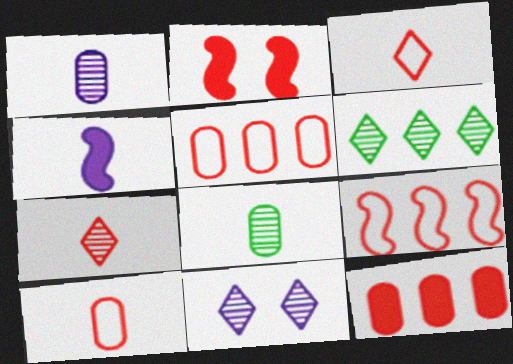[[2, 5, 7], 
[3, 4, 8], 
[6, 7, 11]]